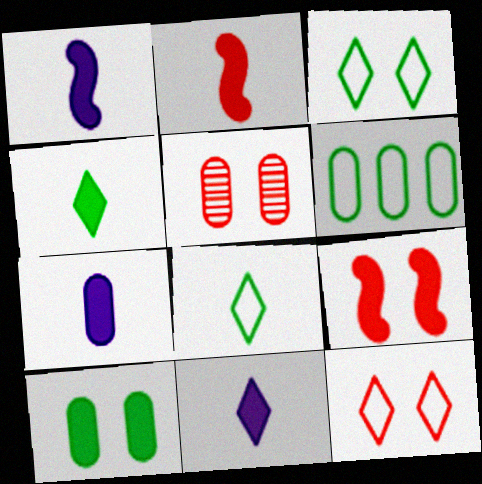[[1, 7, 11], 
[2, 4, 7], 
[5, 6, 7], 
[5, 9, 12]]